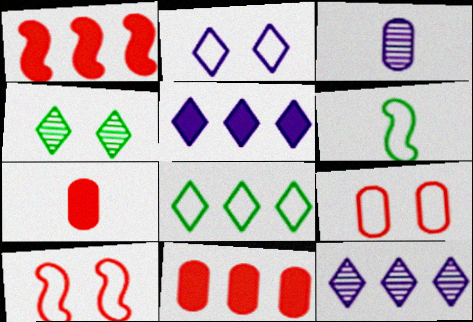[]